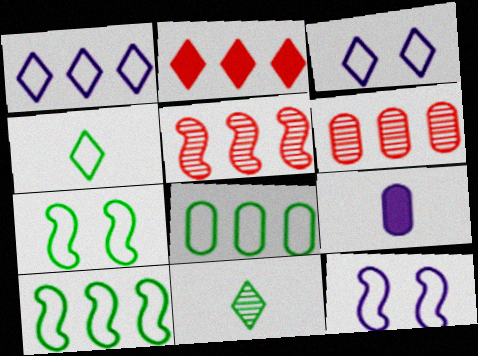[[2, 3, 11], 
[4, 7, 8]]